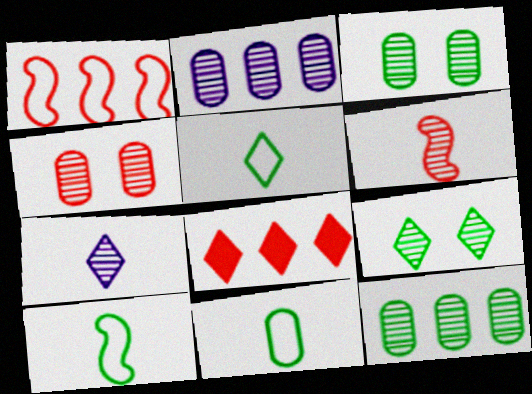[[2, 6, 9], 
[5, 10, 11]]